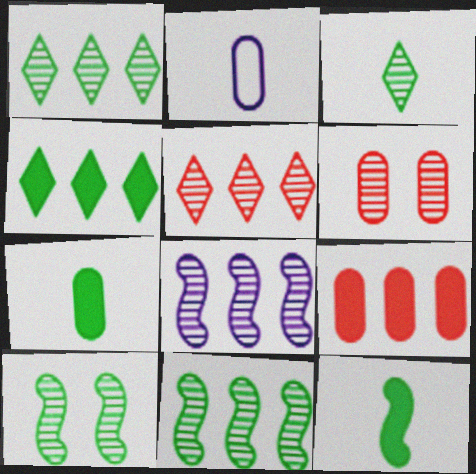[[3, 6, 8]]